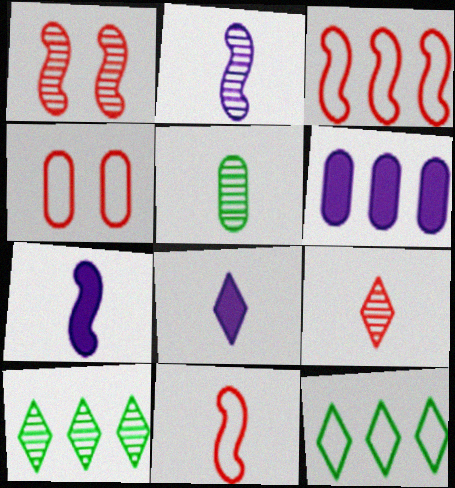[[2, 5, 9], 
[3, 6, 10], 
[4, 5, 6], 
[4, 7, 10], 
[5, 8, 11]]